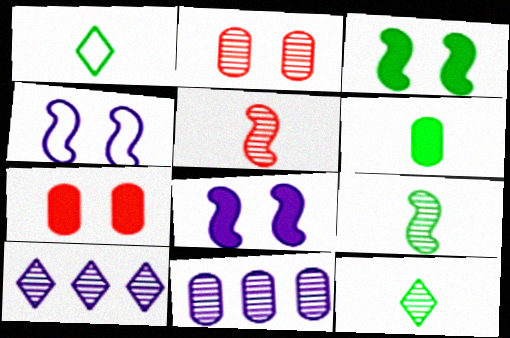[[1, 6, 9], 
[2, 9, 10]]